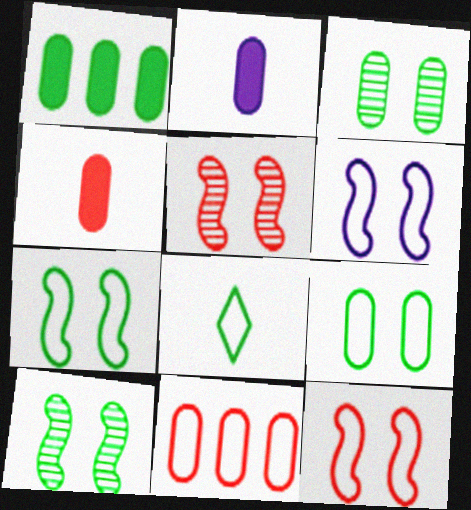[[1, 8, 10], 
[2, 3, 11], 
[6, 7, 12], 
[6, 8, 11]]